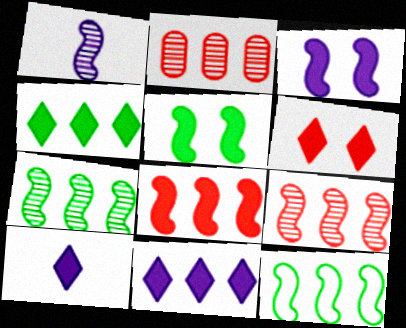[[2, 11, 12], 
[4, 6, 10]]